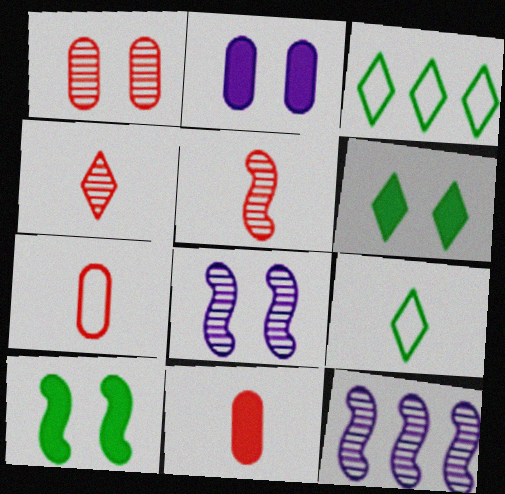[[2, 3, 5], 
[3, 8, 11], 
[6, 7, 12]]